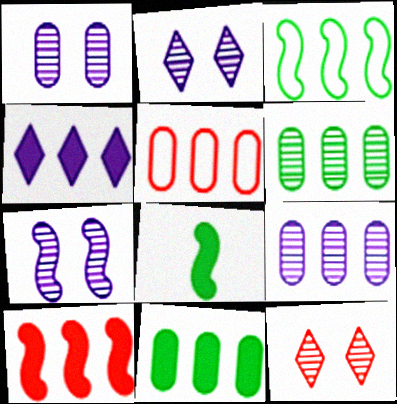[[1, 2, 7], 
[2, 5, 8], 
[4, 10, 11], 
[5, 9, 11]]